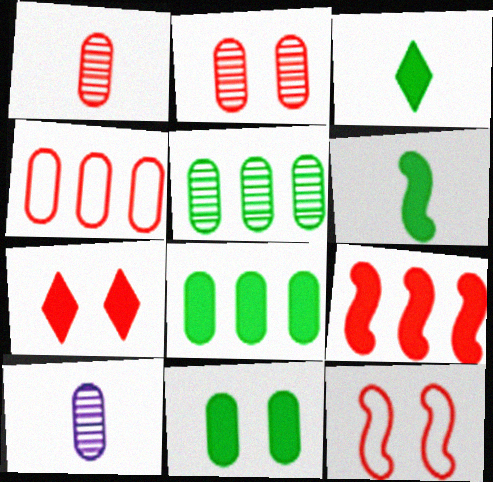[[2, 5, 10], 
[2, 7, 12], 
[4, 10, 11]]